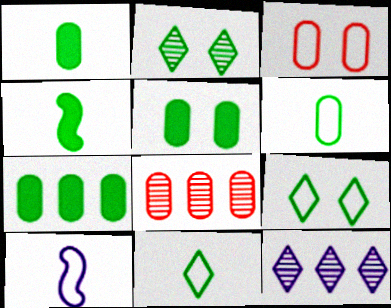[[1, 5, 7], 
[3, 4, 12]]